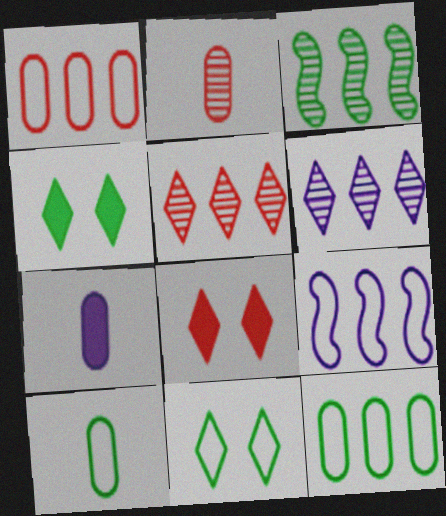[[2, 4, 9], 
[2, 7, 10], 
[3, 4, 10]]